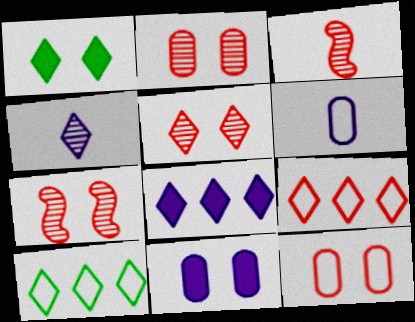[[1, 4, 9], 
[2, 5, 7], 
[3, 10, 11]]